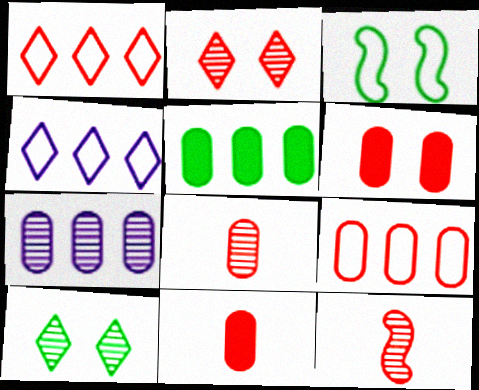[[1, 6, 12], 
[5, 7, 9], 
[6, 8, 9], 
[7, 10, 12]]